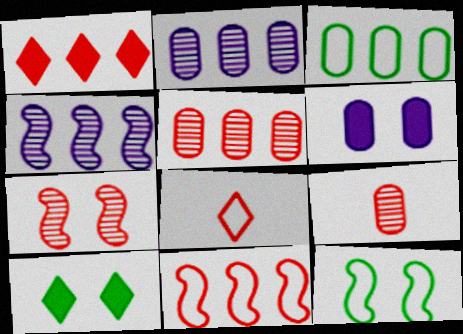[[1, 3, 4], 
[1, 5, 11], 
[3, 6, 9]]